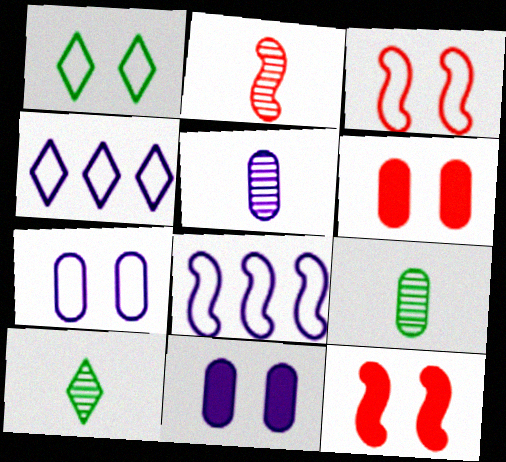[[1, 3, 7], 
[2, 5, 10], 
[4, 9, 12], 
[6, 8, 10]]